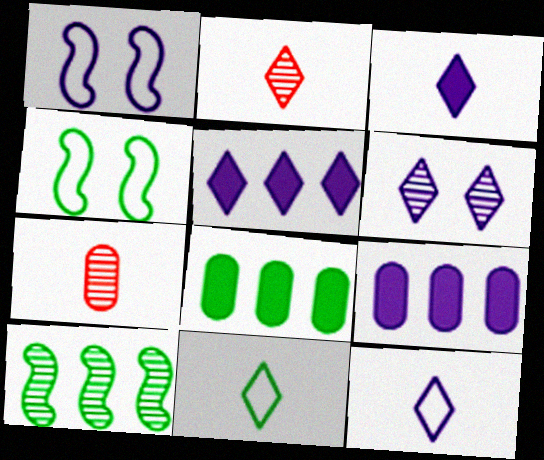[[1, 2, 8], 
[2, 3, 11], 
[2, 4, 9], 
[4, 5, 7], 
[5, 6, 12], 
[6, 7, 10]]